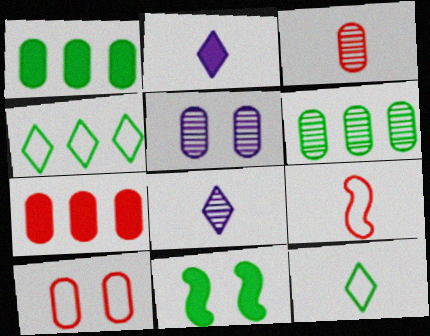[[2, 7, 11], 
[3, 5, 6], 
[3, 7, 10], 
[6, 11, 12]]